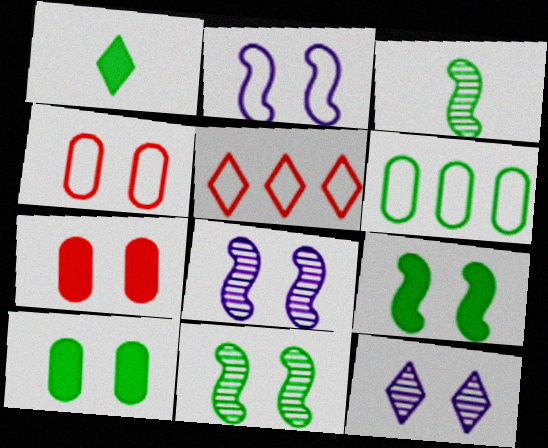[[1, 5, 12], 
[1, 6, 11], 
[4, 9, 12]]